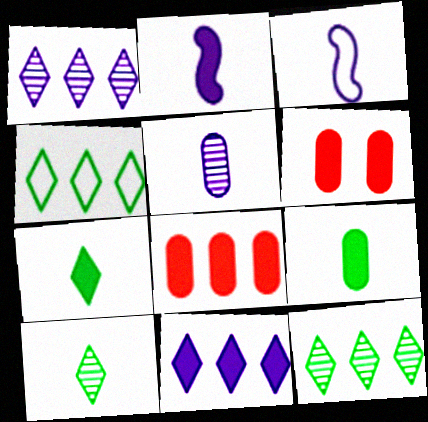[[3, 6, 12]]